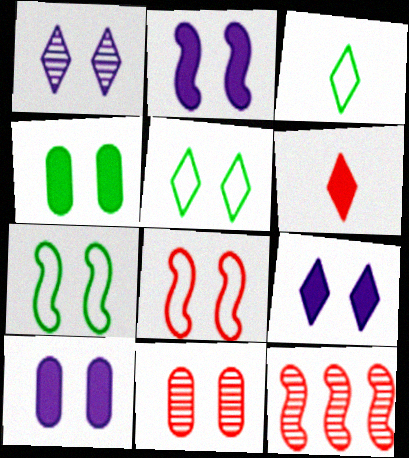[[1, 4, 8], 
[2, 5, 11], 
[2, 9, 10], 
[3, 10, 12], 
[7, 9, 11]]